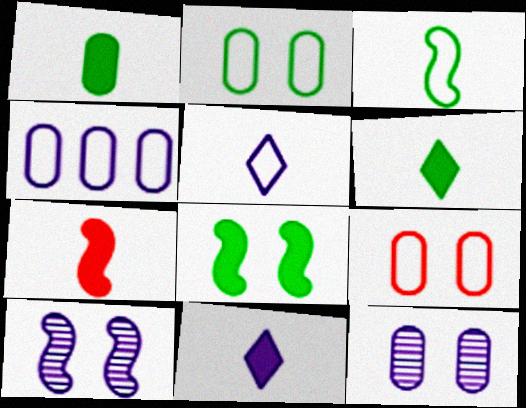[[1, 7, 11], 
[4, 10, 11]]